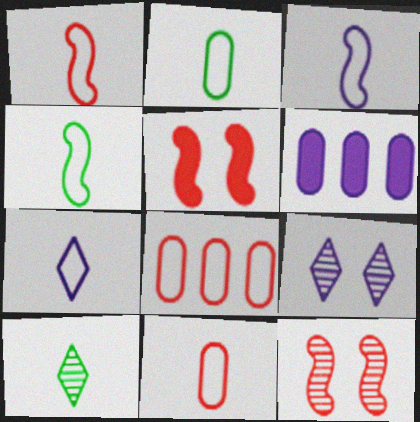[[1, 2, 7], 
[1, 3, 4], 
[3, 6, 9], 
[4, 7, 11]]